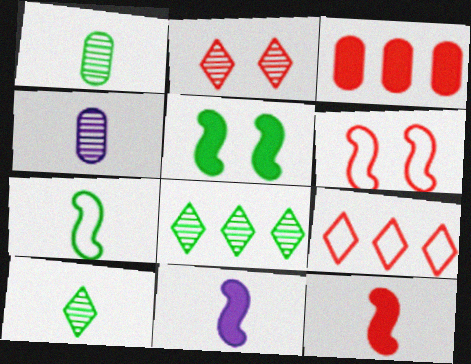[[4, 5, 9]]